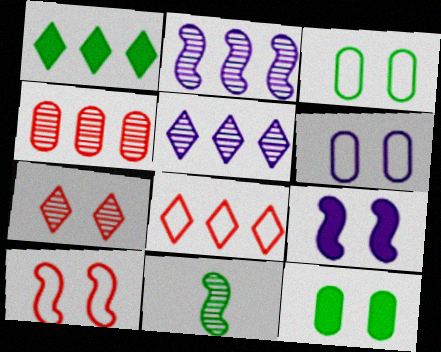[[1, 3, 11], 
[1, 5, 8], 
[3, 7, 9]]